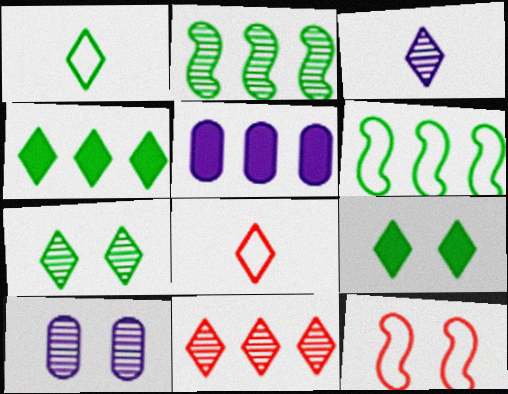[[1, 4, 7], 
[3, 7, 11], 
[5, 6, 11], 
[9, 10, 12]]